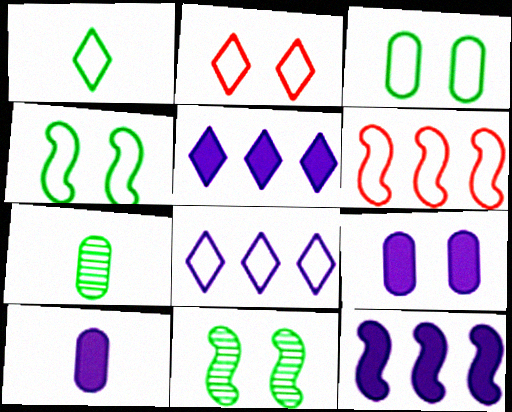[[1, 2, 8], 
[2, 7, 12], 
[2, 9, 11]]